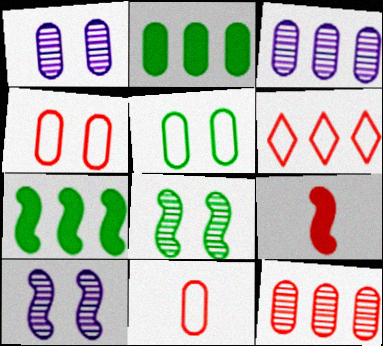[[1, 2, 11], 
[3, 6, 7]]